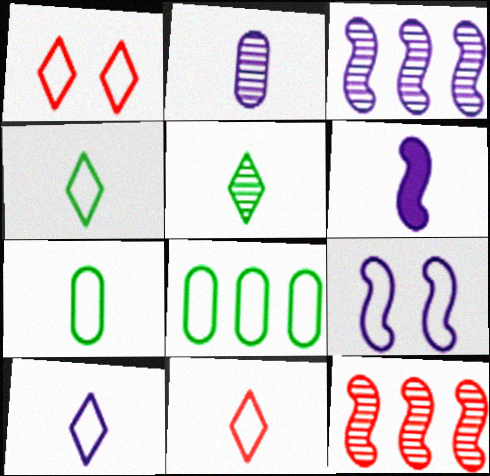[[2, 6, 10], 
[3, 6, 9], 
[4, 10, 11], 
[8, 9, 11]]